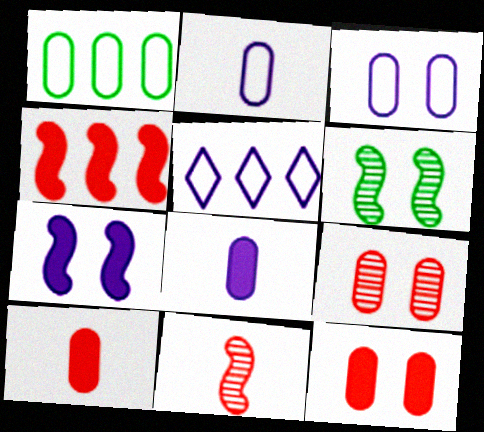[[1, 8, 9], 
[5, 6, 10]]